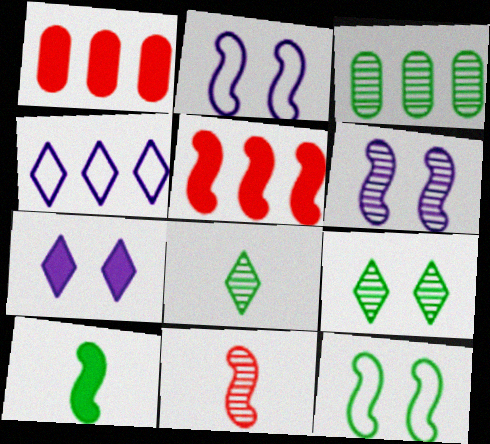[[1, 2, 8], 
[1, 7, 10], 
[3, 4, 5]]